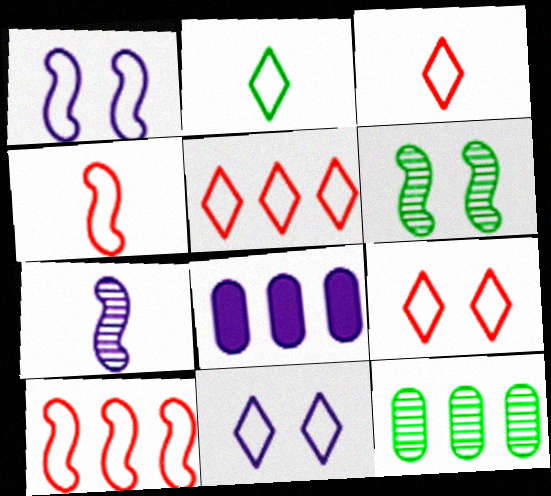[[2, 5, 11], 
[3, 5, 9], 
[3, 6, 8], 
[7, 8, 11]]